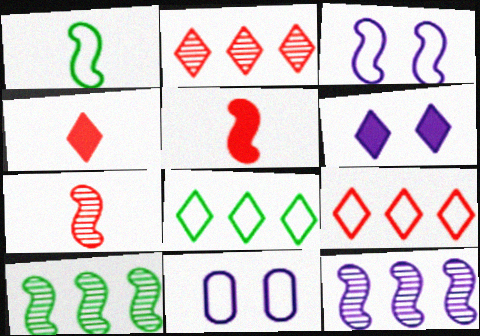[[1, 9, 11], 
[3, 5, 10], 
[4, 10, 11]]